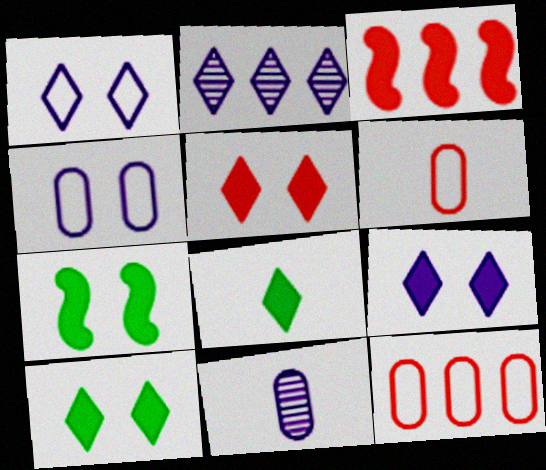[[2, 6, 7], 
[5, 9, 10]]